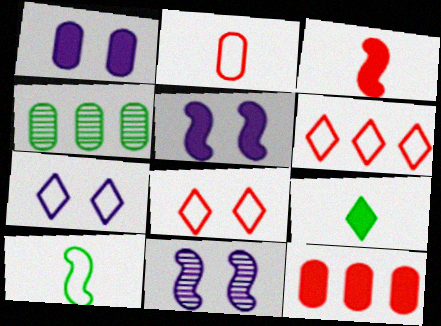[[1, 2, 4], 
[1, 7, 11], 
[3, 4, 7], 
[5, 9, 12]]